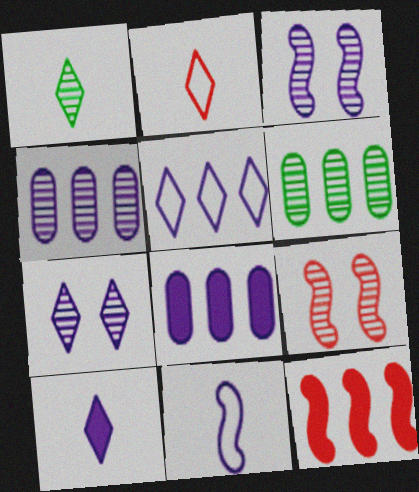[[1, 2, 10], 
[1, 4, 9], 
[5, 6, 12], 
[5, 7, 10], 
[7, 8, 11]]